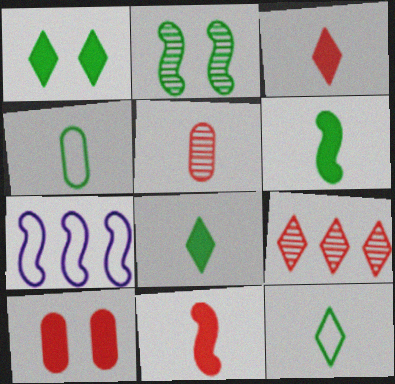[[1, 5, 7], 
[2, 7, 11]]